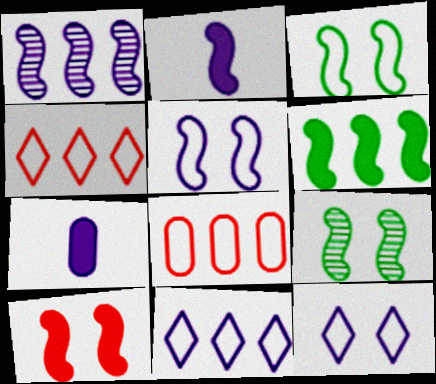[[1, 2, 5], 
[1, 7, 12], 
[2, 6, 10], 
[4, 7, 9], 
[5, 9, 10]]